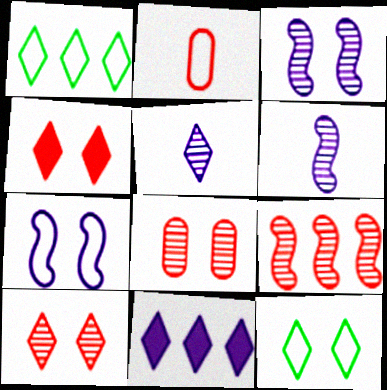[[1, 2, 7], 
[1, 4, 5], 
[2, 4, 9]]